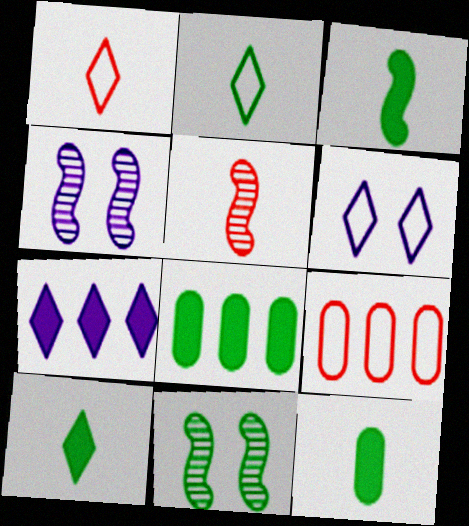[[1, 4, 8], 
[2, 8, 11], 
[3, 10, 12], 
[4, 9, 10], 
[5, 6, 8]]